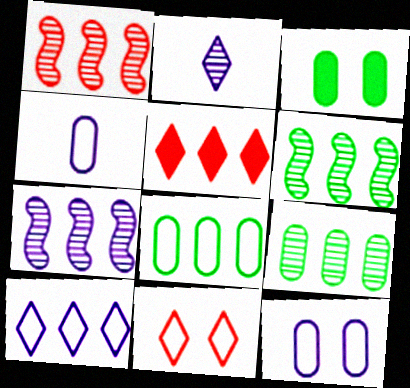[[1, 6, 7], 
[5, 7, 8]]